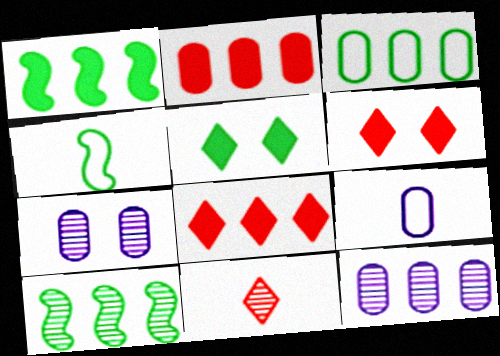[[2, 3, 12], 
[4, 6, 12], 
[4, 7, 8], 
[6, 9, 10], 
[7, 10, 11]]